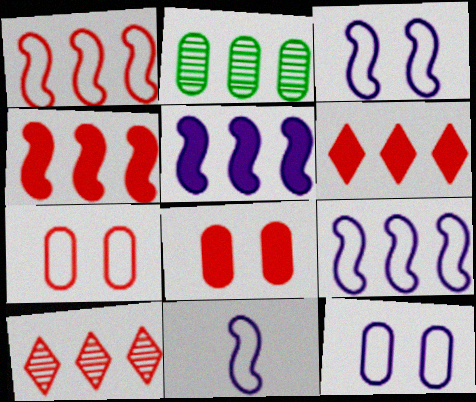[[2, 6, 9], 
[3, 9, 11]]